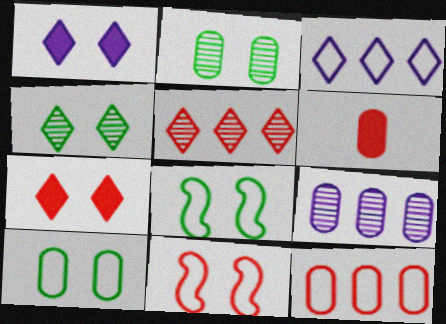[[1, 2, 11], 
[5, 6, 11], 
[6, 9, 10]]